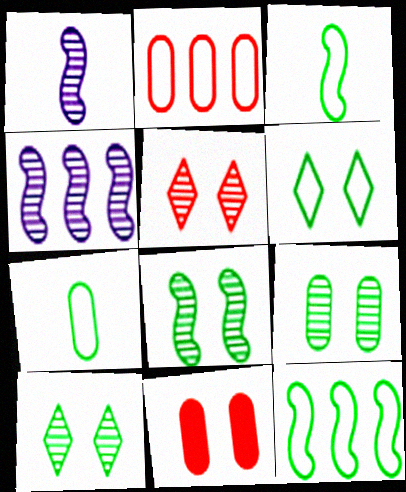[[6, 7, 12], 
[8, 9, 10]]